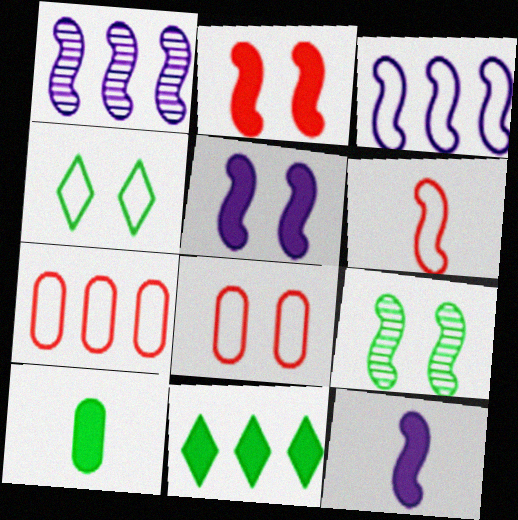[[1, 7, 11]]